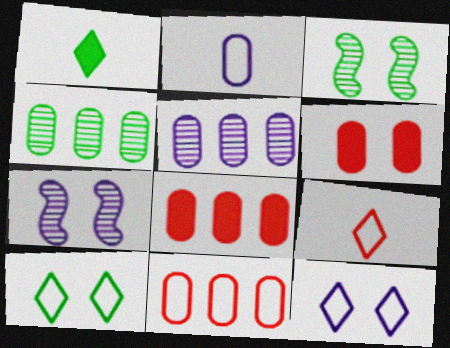[[1, 7, 11], 
[2, 4, 6], 
[3, 6, 12], 
[6, 7, 10]]